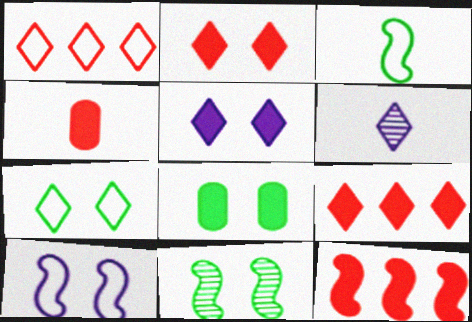[[2, 4, 12], 
[3, 4, 6], 
[6, 7, 9], 
[7, 8, 11]]